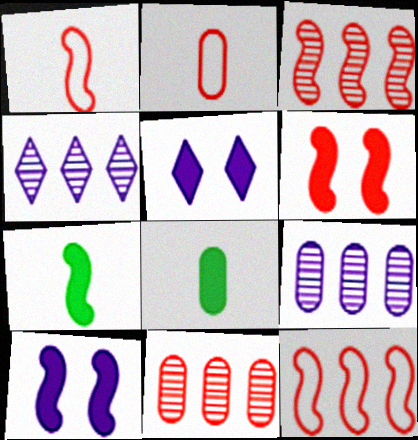[[1, 3, 6]]